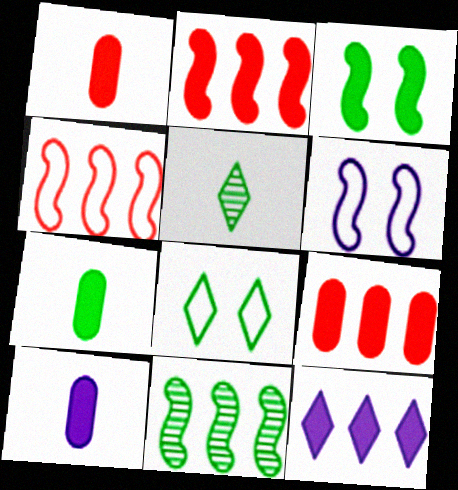[[1, 3, 12], 
[1, 7, 10], 
[5, 6, 9], 
[7, 8, 11]]